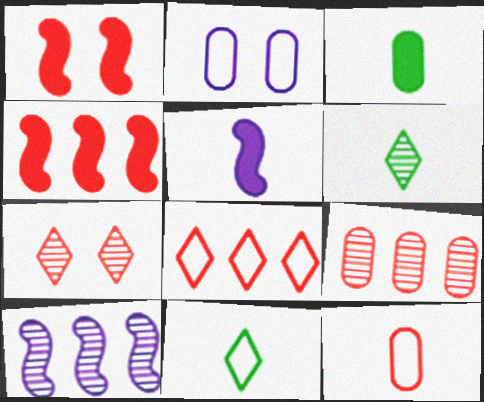[[2, 3, 9], 
[2, 4, 6], 
[4, 7, 12], 
[4, 8, 9], 
[5, 6, 12]]